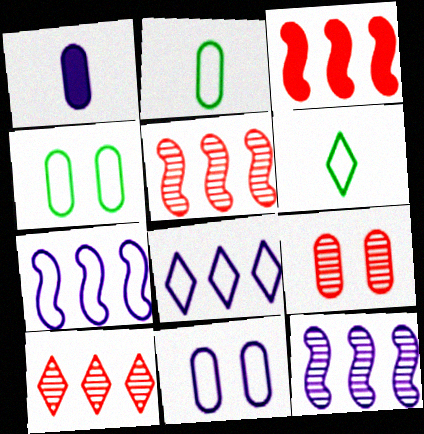[]